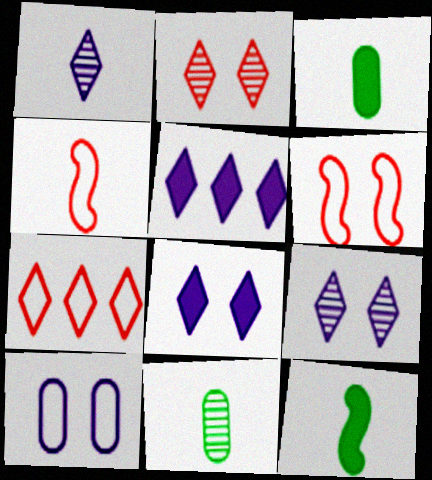[[1, 3, 4], 
[5, 6, 11]]